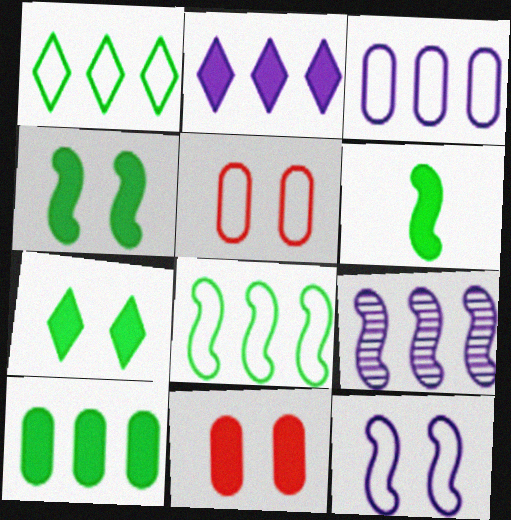[[2, 3, 9], 
[2, 6, 11], 
[6, 7, 10]]